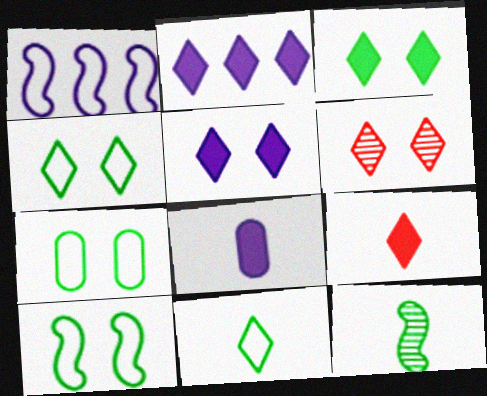[[2, 3, 9], 
[2, 6, 11], 
[4, 5, 6], 
[4, 7, 10]]